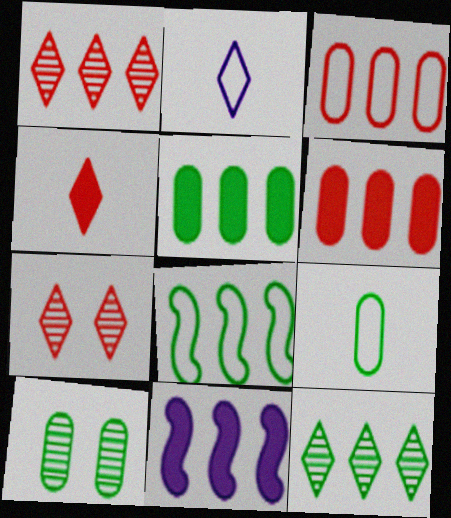[[3, 11, 12], 
[5, 8, 12], 
[5, 9, 10], 
[7, 9, 11]]